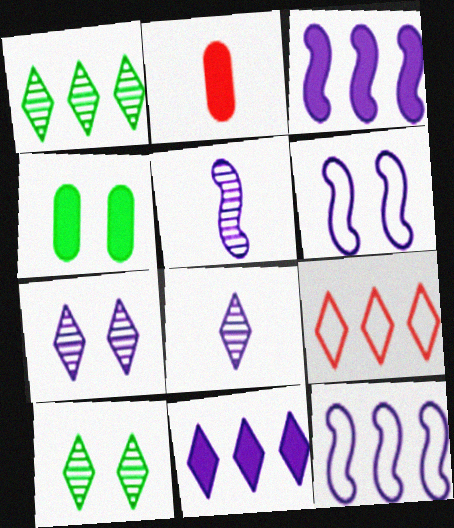[[1, 2, 6], 
[1, 9, 11], 
[2, 10, 12], 
[3, 5, 6], 
[4, 5, 9]]